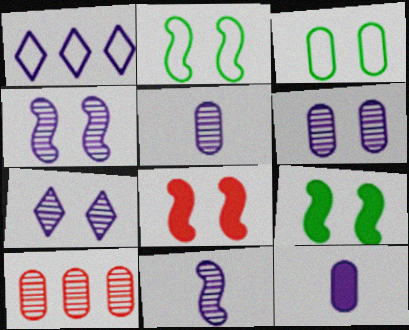[[1, 4, 12], 
[2, 4, 8], 
[3, 7, 8], 
[3, 10, 12], 
[4, 6, 7]]